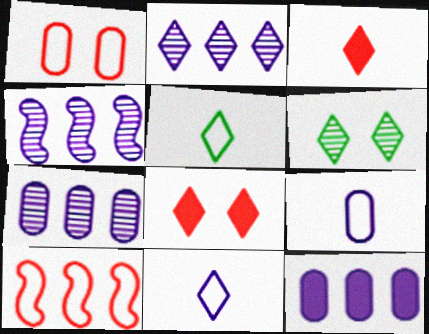[[2, 4, 7], 
[2, 5, 8]]